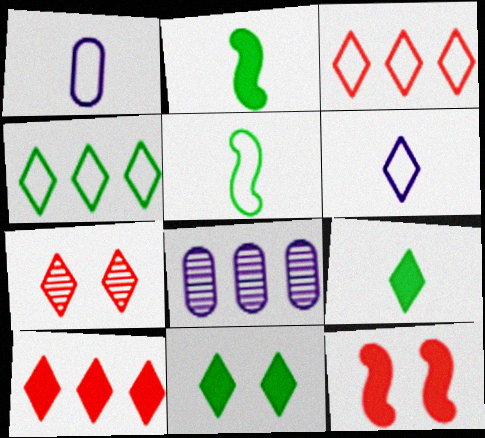[]